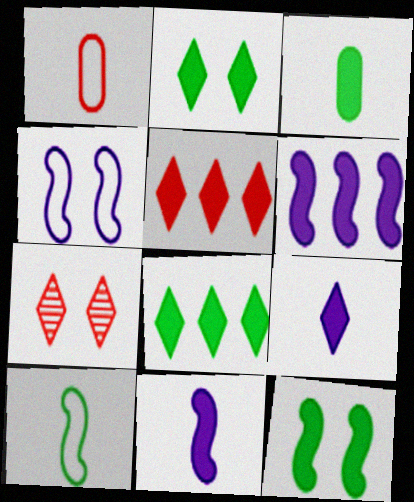[[2, 5, 9], 
[3, 8, 12]]